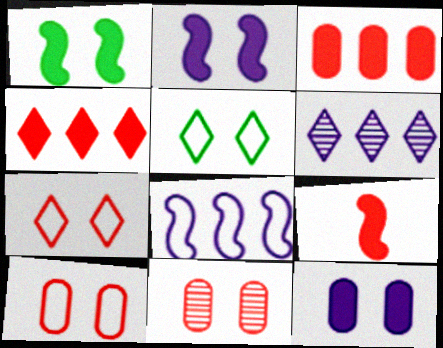[[2, 5, 11]]